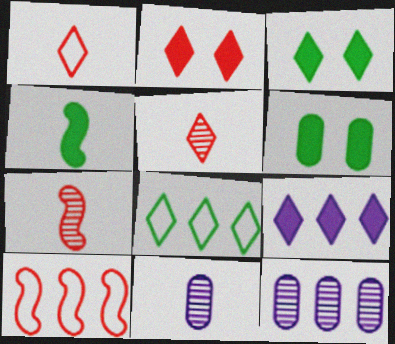[[1, 4, 11], 
[3, 10, 11]]